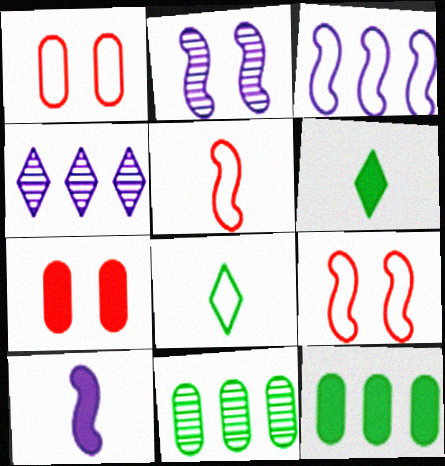[[1, 3, 8], 
[2, 3, 10]]